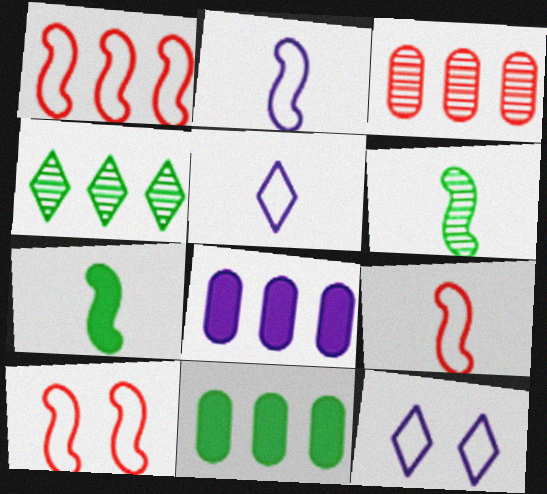[[1, 4, 8], 
[1, 9, 10], 
[3, 7, 12]]